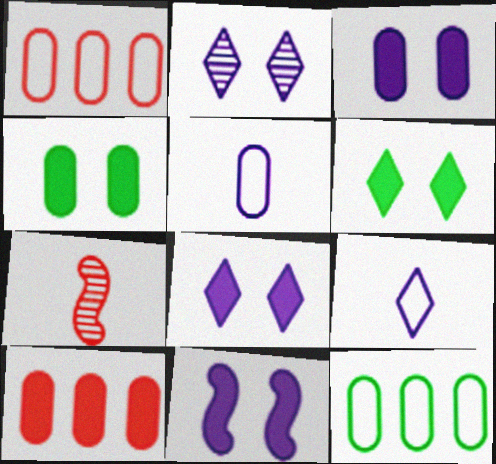[[3, 8, 11], 
[7, 8, 12]]